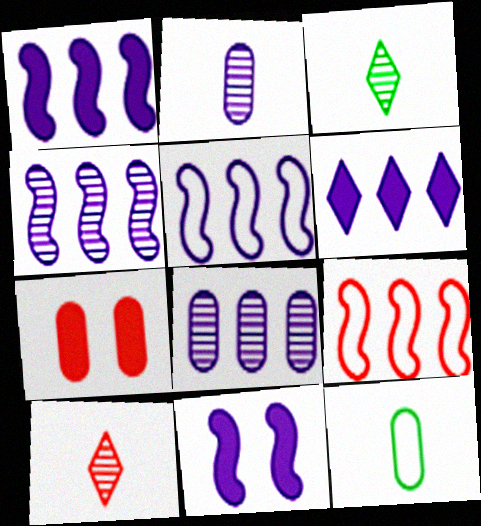[[1, 4, 5], 
[3, 5, 7], 
[5, 6, 8], 
[7, 8, 12], 
[7, 9, 10]]